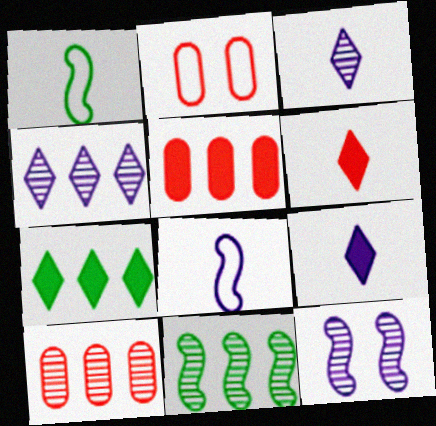[[2, 9, 11], 
[4, 10, 11]]